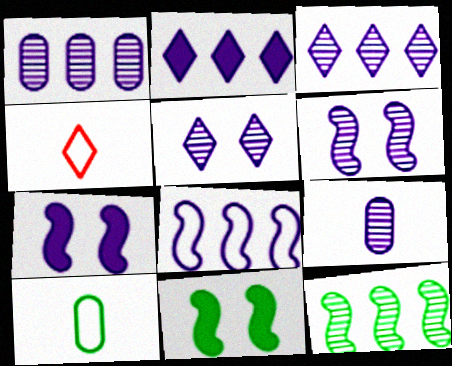[[1, 2, 8], 
[1, 4, 11], 
[3, 6, 9]]